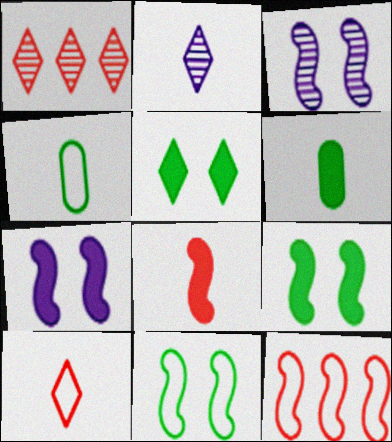[[1, 4, 7], 
[2, 4, 8]]